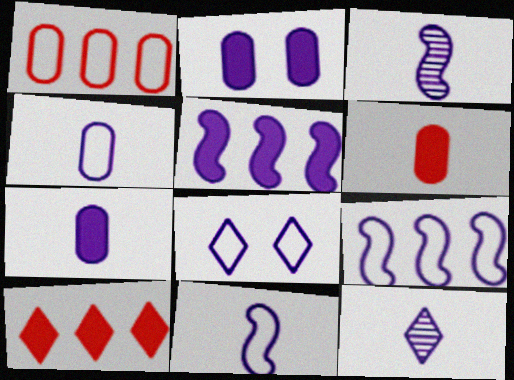[[2, 9, 12], 
[4, 8, 9], 
[7, 11, 12]]